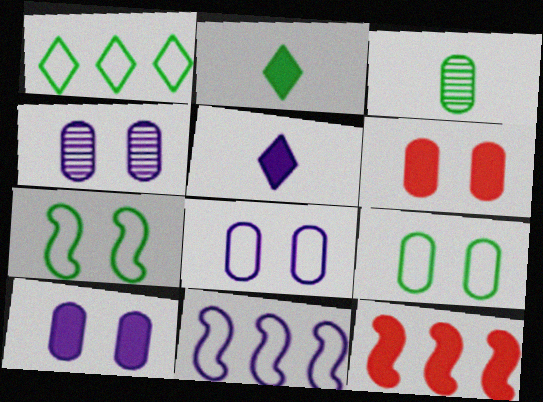[[2, 10, 12], 
[4, 5, 11], 
[4, 6, 9], 
[4, 8, 10]]